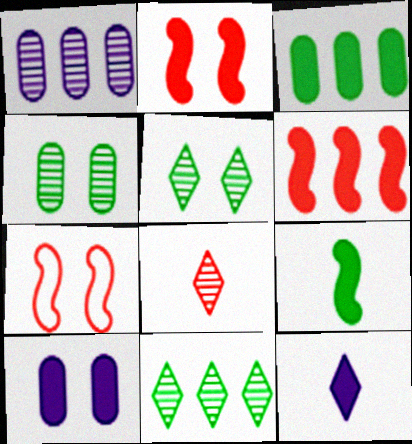[[2, 3, 12], 
[5, 7, 10]]